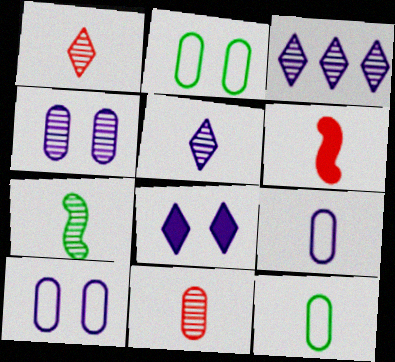[[2, 3, 6], 
[5, 6, 12], 
[5, 7, 11]]